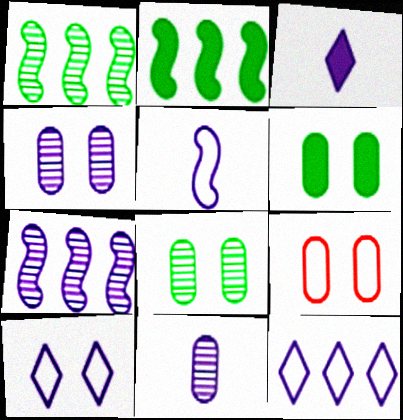[[1, 3, 9], 
[3, 5, 11], 
[4, 6, 9]]